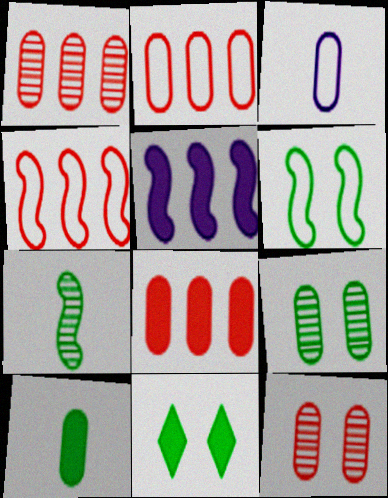[[1, 2, 8], 
[3, 8, 9], 
[6, 9, 11]]